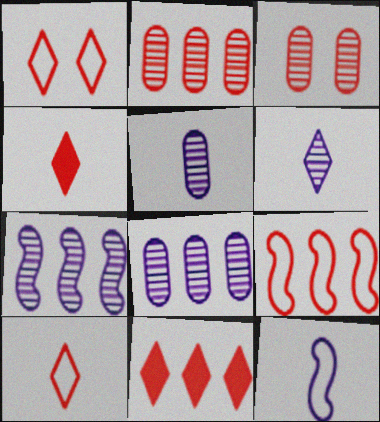[[2, 9, 11], 
[3, 4, 9]]